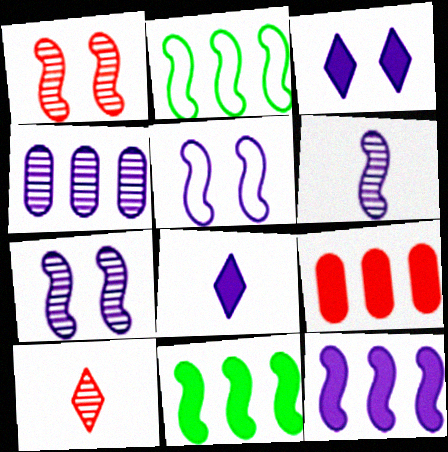[[4, 5, 8], 
[5, 6, 12]]